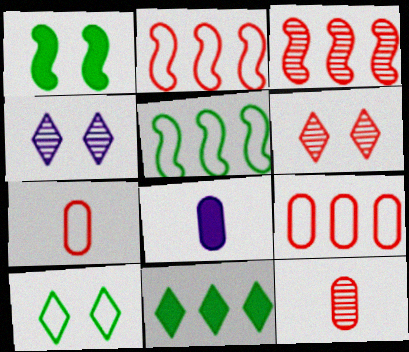[[3, 6, 12], 
[3, 8, 10], 
[5, 6, 8]]